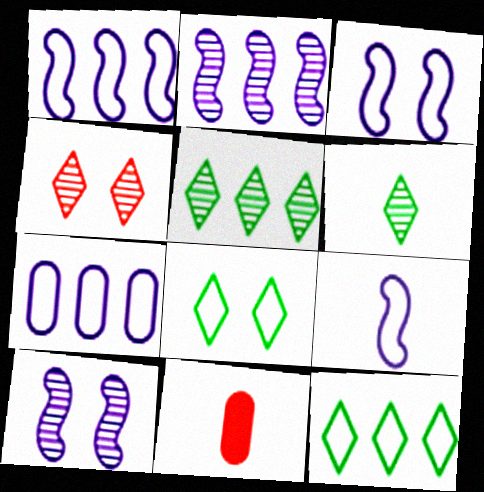[[1, 3, 9], 
[2, 8, 11], 
[3, 5, 11], 
[6, 9, 11], 
[10, 11, 12]]